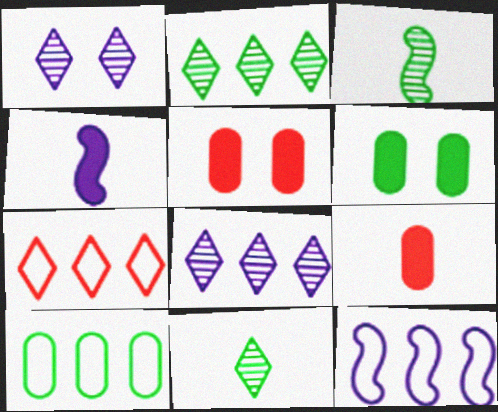[[5, 11, 12], 
[7, 10, 12]]